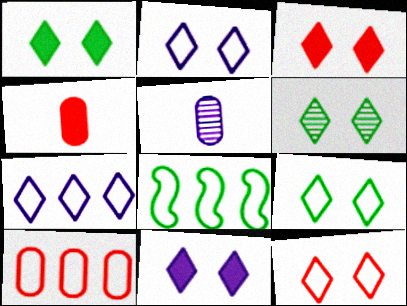[[1, 3, 11], 
[1, 6, 9], 
[2, 3, 6], 
[2, 9, 12], 
[3, 5, 8], 
[6, 11, 12], 
[7, 8, 10]]